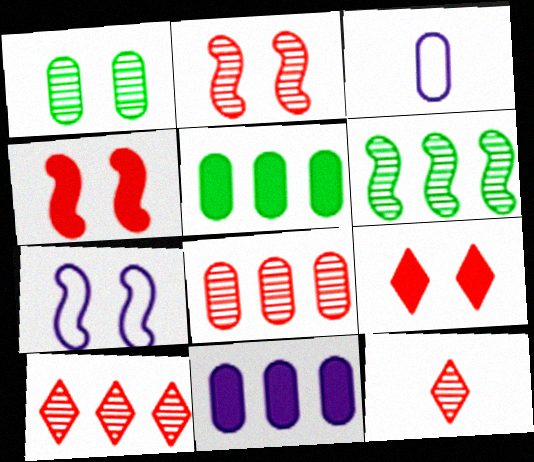[[1, 7, 9], 
[2, 8, 12], 
[3, 6, 9], 
[5, 7, 12]]